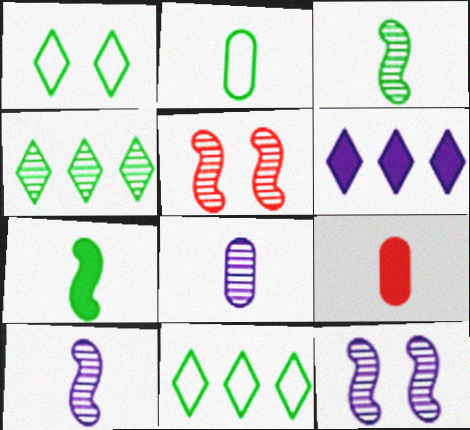[[2, 5, 6], 
[2, 8, 9], 
[4, 5, 8], 
[9, 11, 12]]